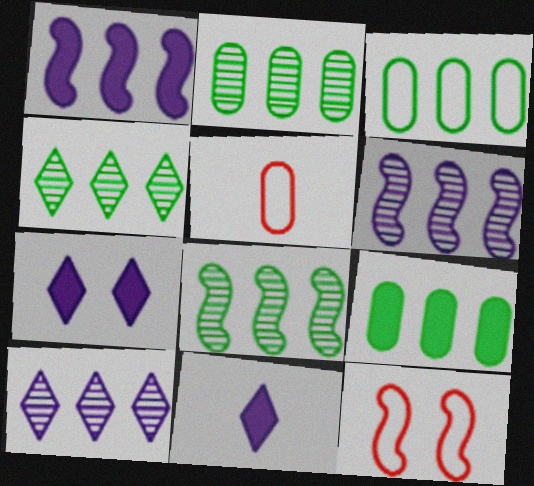[[2, 3, 9], 
[2, 4, 8], 
[2, 11, 12], 
[5, 7, 8]]